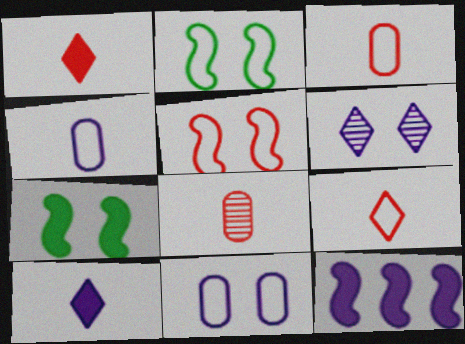[[4, 6, 12]]